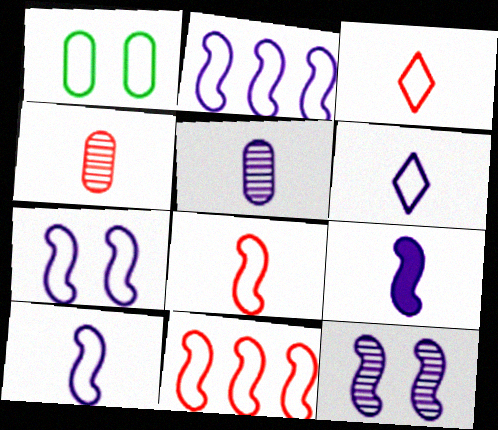[[1, 2, 3], 
[1, 6, 11], 
[2, 7, 10], 
[2, 9, 12], 
[5, 6, 9]]